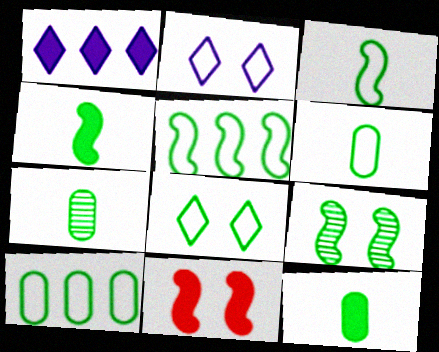[[1, 11, 12], 
[3, 8, 10], 
[4, 5, 9], 
[5, 6, 8], 
[6, 7, 12]]